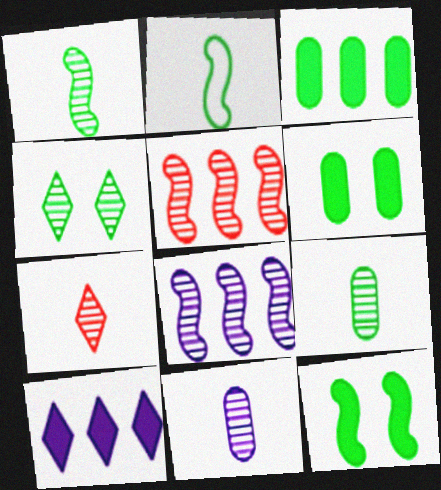[[1, 7, 11], 
[2, 3, 4], 
[4, 5, 11]]